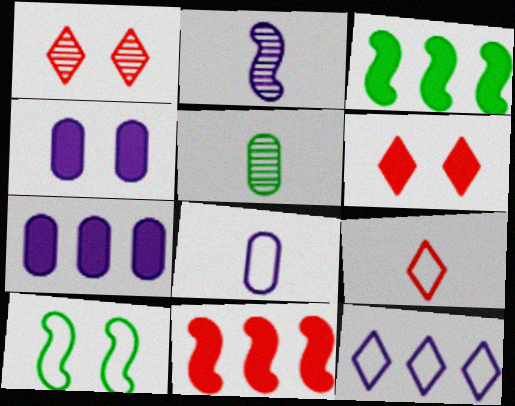[[1, 3, 8], 
[1, 4, 10], 
[2, 4, 12], 
[2, 10, 11]]